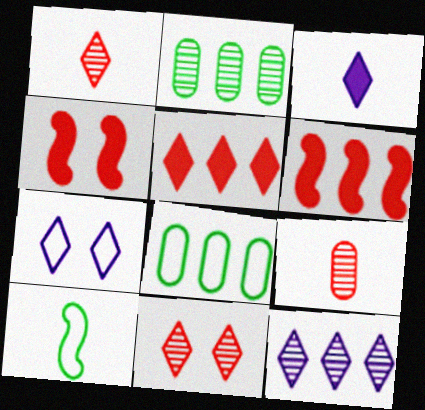[[3, 7, 12], 
[3, 9, 10], 
[6, 8, 12]]